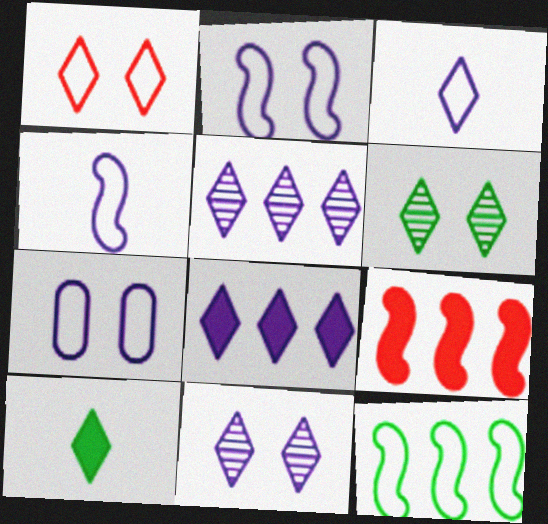[[1, 5, 10], 
[3, 8, 11]]